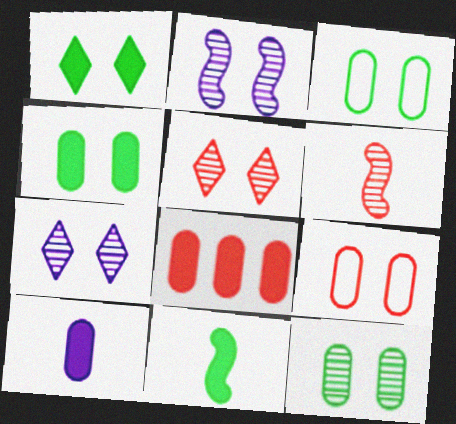[[1, 2, 9], 
[2, 5, 12], 
[3, 4, 12], 
[4, 8, 10]]